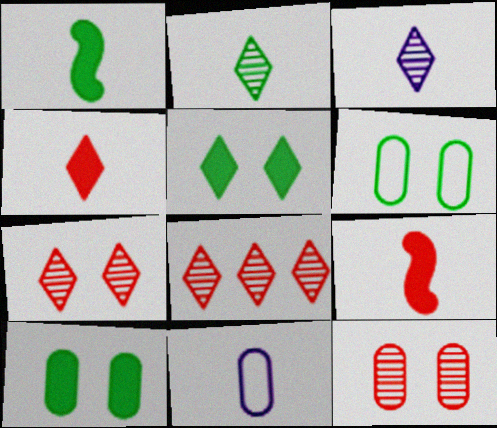[[2, 9, 11]]